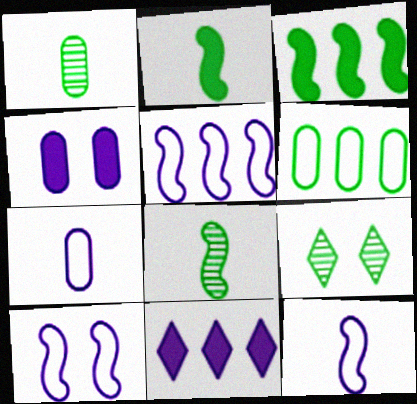[[2, 6, 9], 
[5, 10, 12]]